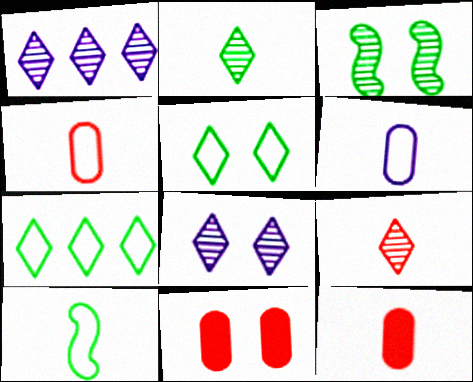[[1, 10, 11]]